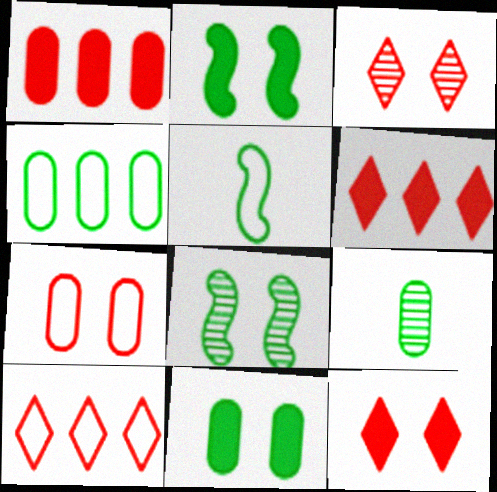[[4, 9, 11]]